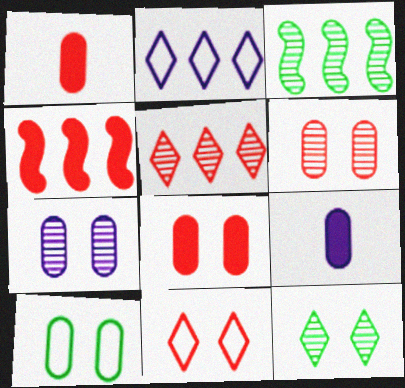[[3, 9, 11], 
[7, 8, 10]]